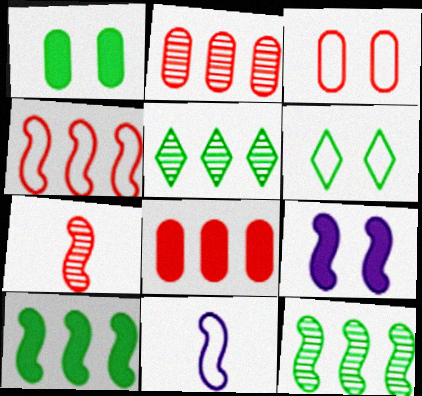[]